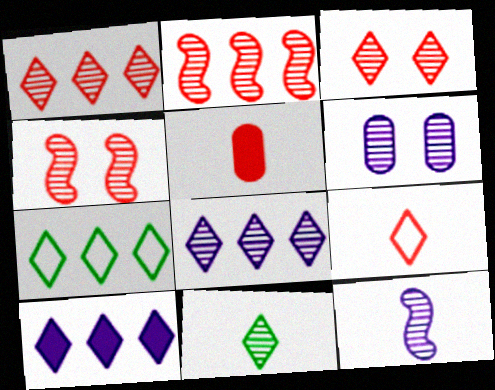[[1, 7, 10], 
[2, 6, 11], 
[3, 8, 11], 
[6, 8, 12]]